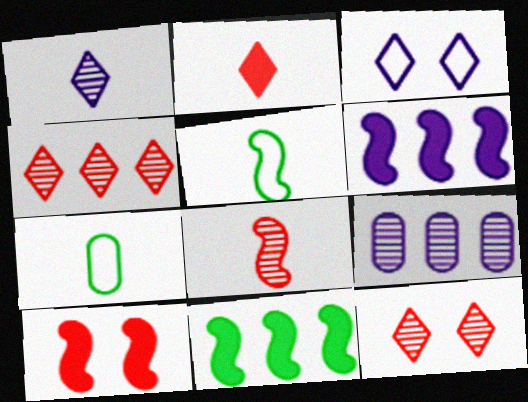[[6, 7, 12]]